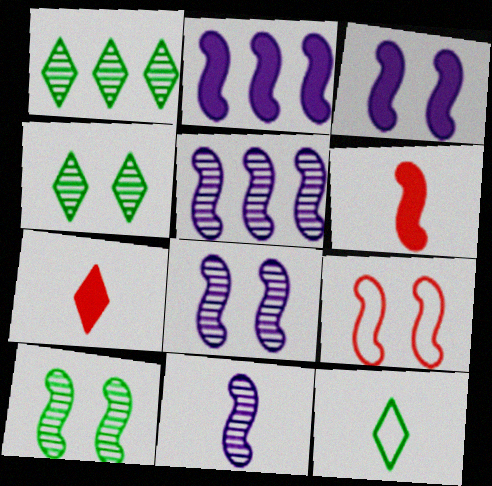[[3, 9, 10], 
[5, 8, 11]]